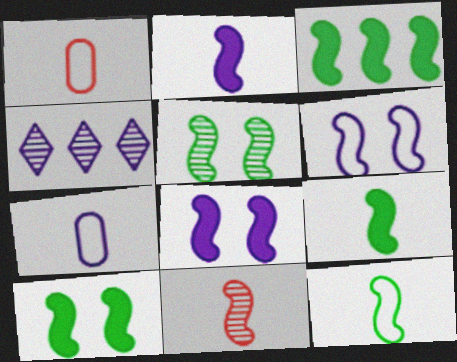[[1, 4, 10], 
[2, 11, 12], 
[3, 5, 12], 
[3, 6, 11], 
[3, 9, 10], 
[4, 7, 8]]